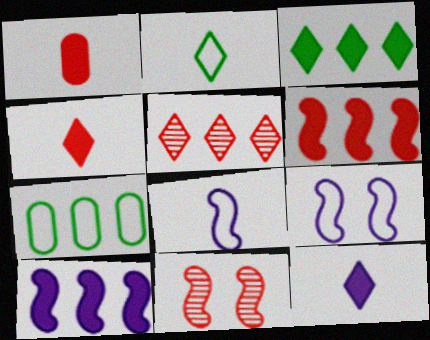[[5, 7, 10], 
[7, 11, 12]]